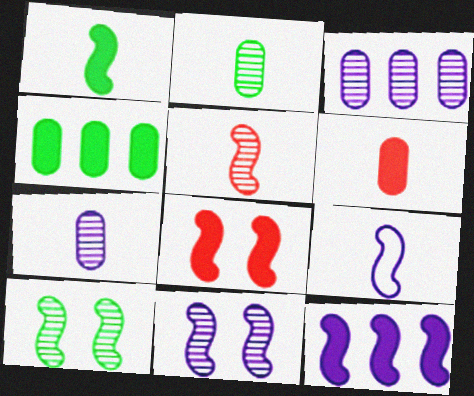[[1, 5, 9], 
[1, 8, 12], 
[9, 11, 12]]